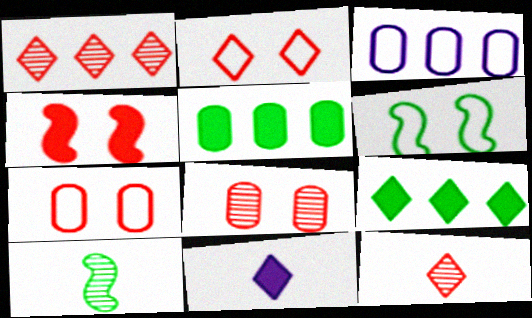[[2, 4, 8], 
[4, 5, 11]]